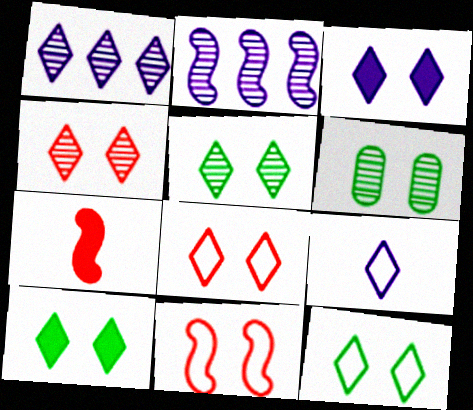[[1, 3, 9], 
[3, 4, 12], 
[3, 5, 8], 
[3, 6, 11], 
[5, 10, 12]]